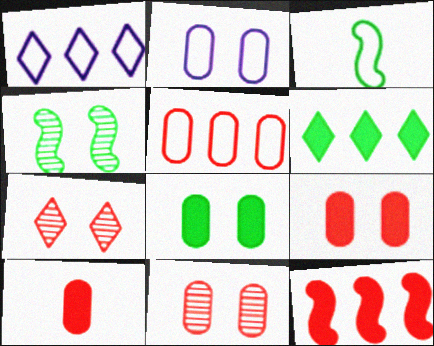[[1, 4, 10], 
[2, 8, 11], 
[5, 10, 11]]